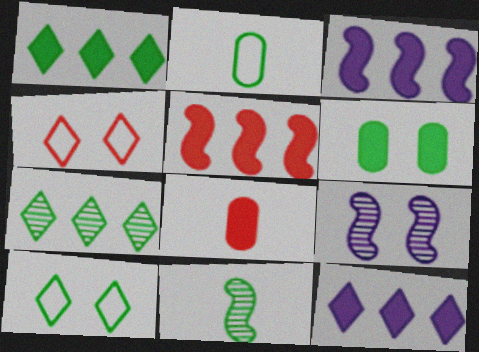[[4, 6, 9]]